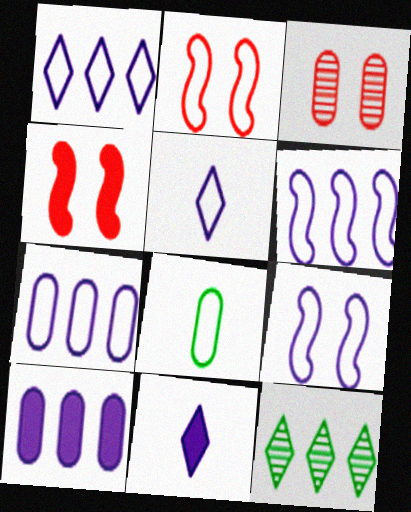[[1, 2, 8], 
[1, 6, 7], 
[3, 8, 10], 
[5, 7, 9]]